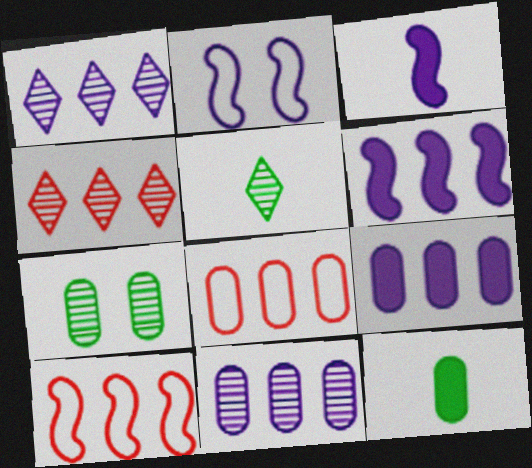[[2, 4, 12]]